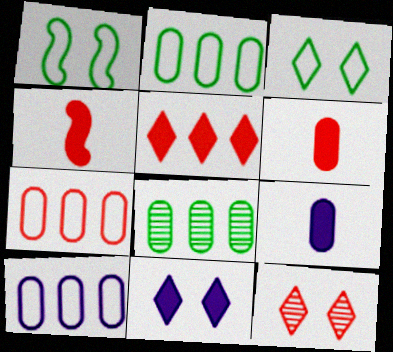[[2, 7, 10], 
[3, 11, 12], 
[4, 7, 12]]